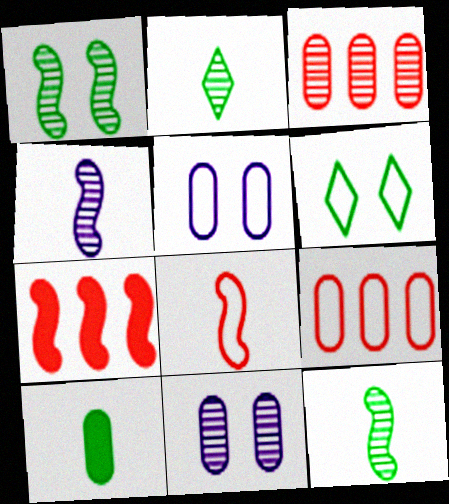[[2, 5, 7], 
[3, 5, 10], 
[9, 10, 11]]